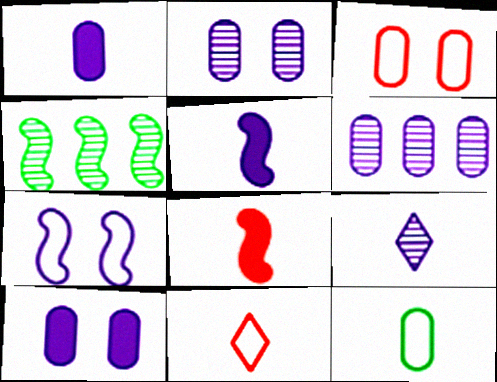[[4, 7, 8], 
[4, 10, 11], 
[8, 9, 12]]